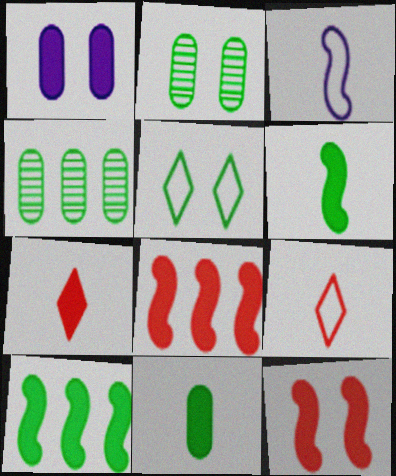[[1, 7, 10], 
[4, 5, 6]]